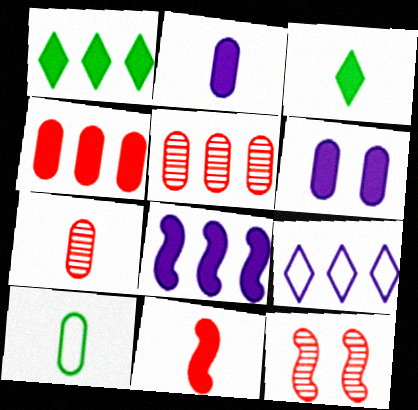[[1, 4, 8], 
[1, 6, 11], 
[2, 3, 11], 
[2, 7, 10], 
[5, 6, 10]]